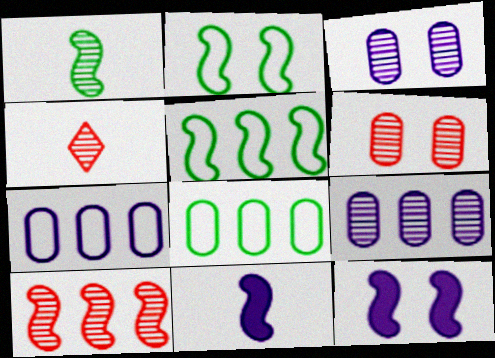[[2, 10, 11], 
[4, 6, 10], 
[4, 8, 12]]